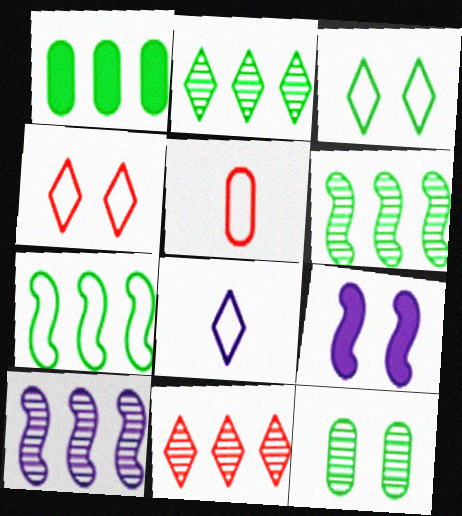[[1, 2, 7], 
[2, 5, 9], 
[4, 9, 12]]